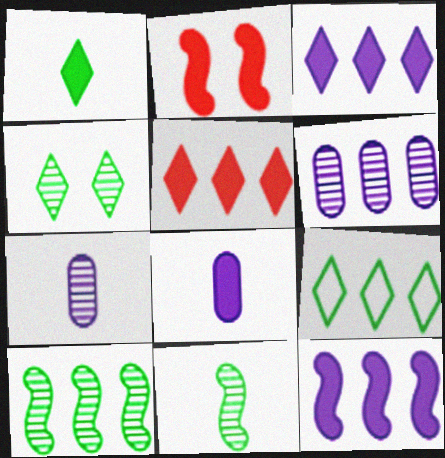[[1, 4, 9], 
[2, 7, 9]]